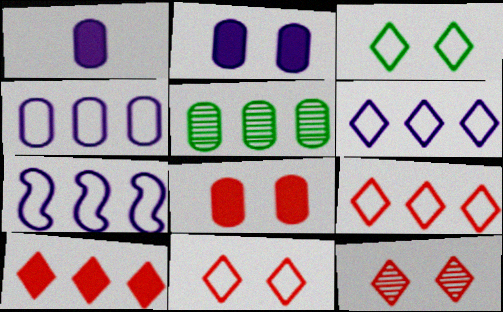[[4, 6, 7], 
[5, 7, 10]]